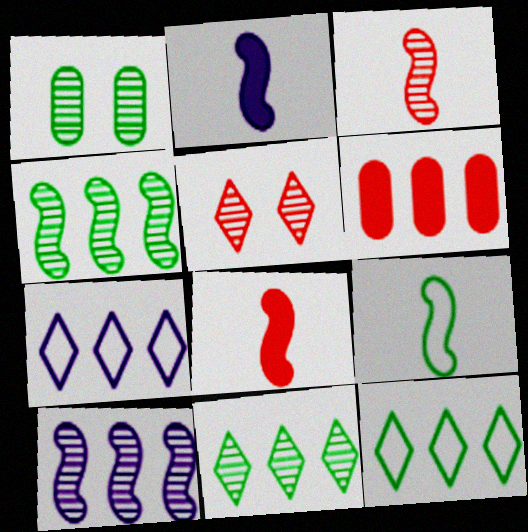[[1, 7, 8], 
[2, 3, 9], 
[4, 6, 7], 
[6, 10, 12]]